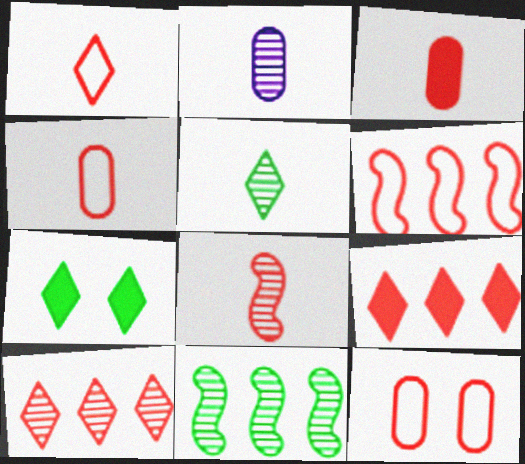[[1, 3, 8], 
[1, 6, 12], 
[2, 5, 8], 
[2, 6, 7], 
[8, 9, 12]]